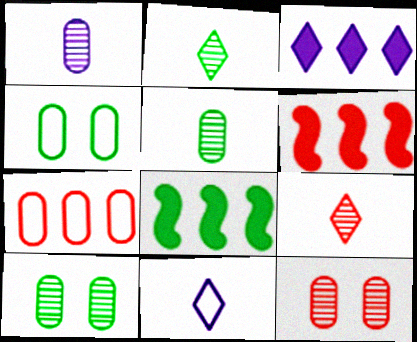[[2, 4, 8], 
[6, 10, 11], 
[8, 11, 12]]